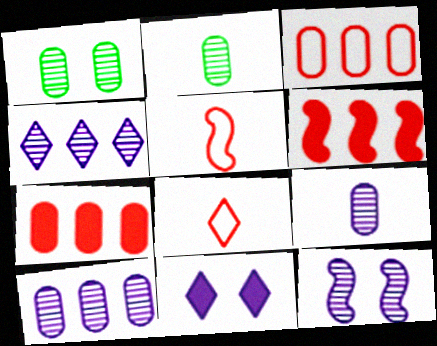[[4, 9, 12]]